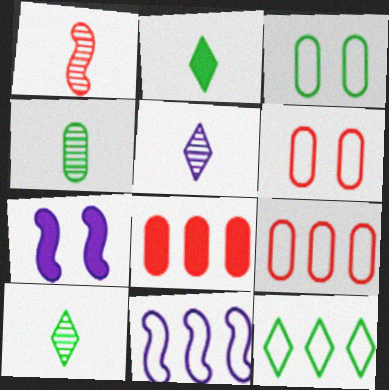[[1, 4, 5], 
[2, 7, 8], 
[7, 9, 10], 
[9, 11, 12]]